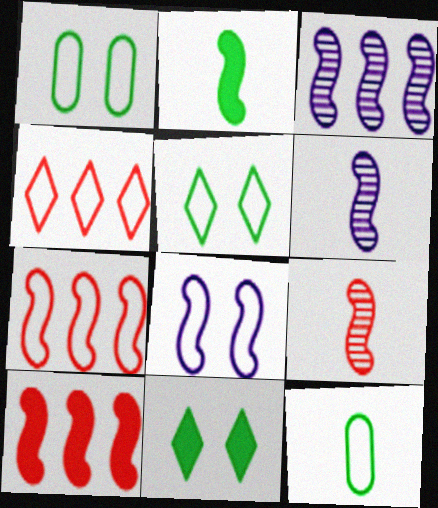[[4, 8, 12]]